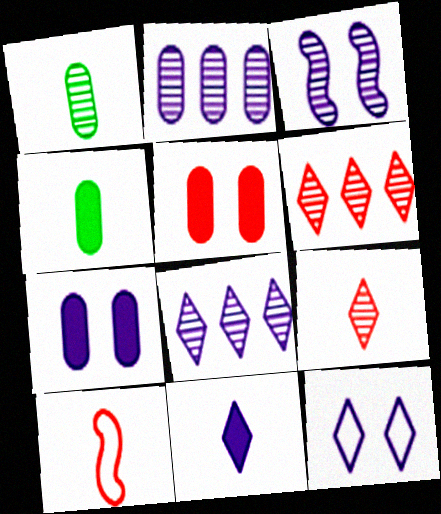[[1, 3, 6], 
[1, 10, 11], 
[3, 7, 12], 
[5, 6, 10], 
[8, 11, 12]]